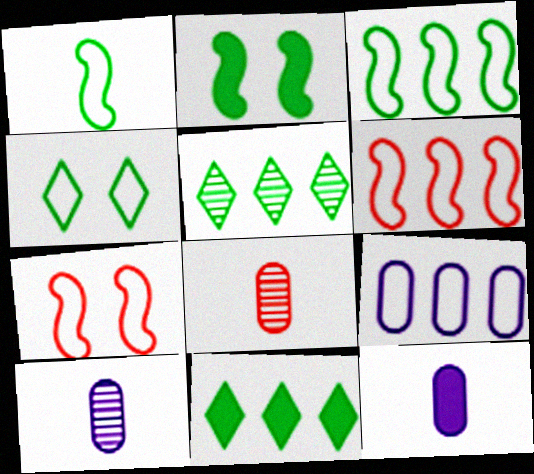[[5, 7, 12], 
[7, 10, 11]]